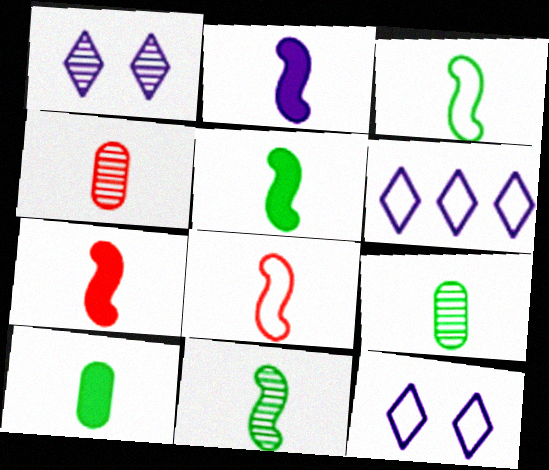[[2, 5, 7], 
[2, 8, 11], 
[3, 5, 11]]